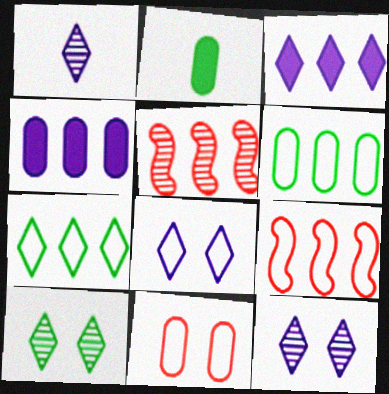[[1, 3, 8], 
[2, 5, 8], 
[2, 9, 12], 
[3, 5, 6], 
[4, 5, 7]]